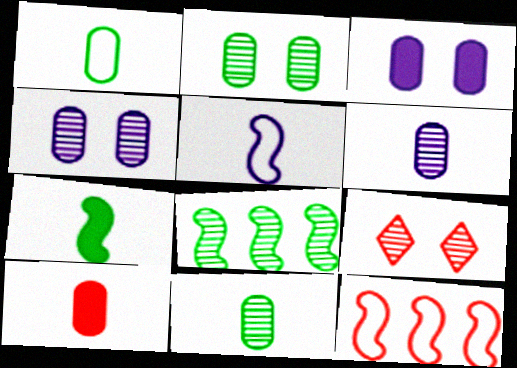[[1, 6, 10], 
[6, 8, 9], 
[9, 10, 12]]